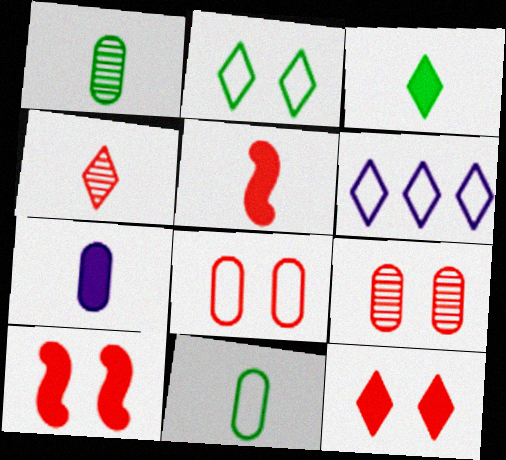[[1, 6, 10], 
[3, 5, 7]]